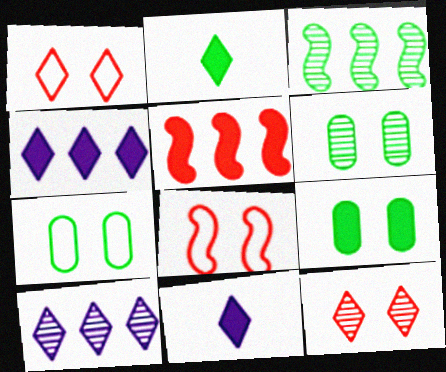[[1, 2, 10], 
[2, 3, 7], 
[5, 9, 11], 
[6, 7, 9]]